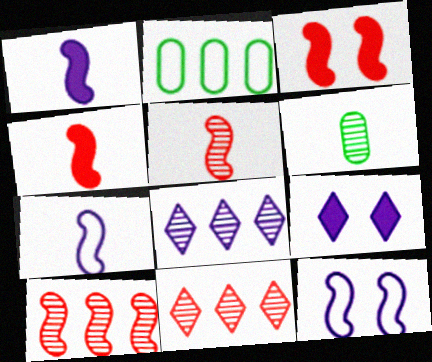[[2, 5, 9]]